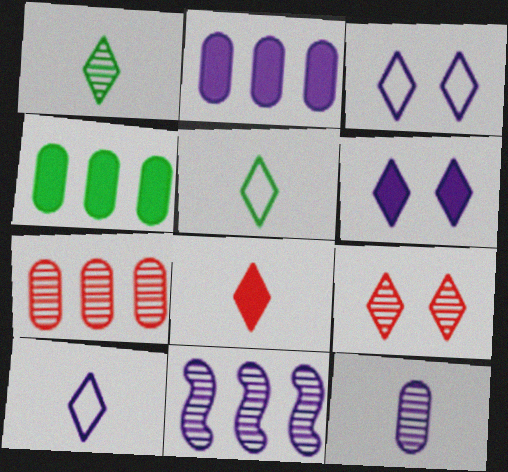[[1, 8, 10]]